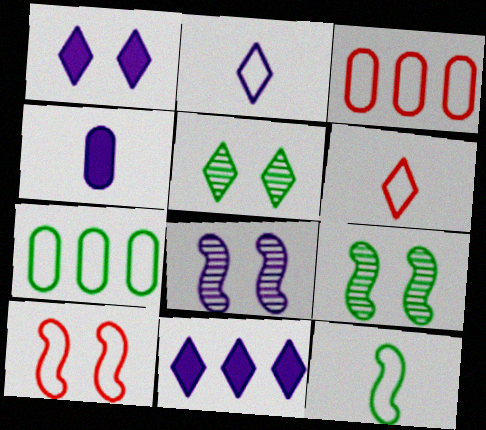[[2, 7, 10], 
[3, 6, 10], 
[5, 6, 11]]